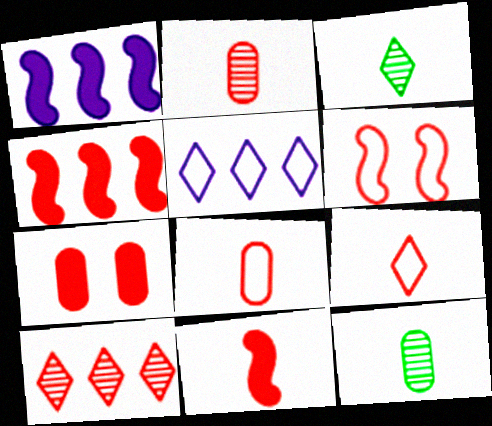[[2, 9, 11]]